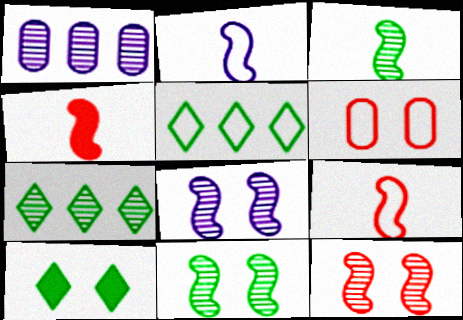[[1, 9, 10], 
[2, 3, 4], 
[2, 5, 6], 
[6, 8, 10], 
[8, 11, 12]]